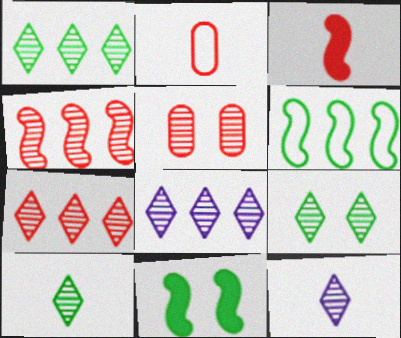[[1, 7, 8], 
[1, 9, 10], 
[2, 8, 11], 
[7, 9, 12]]